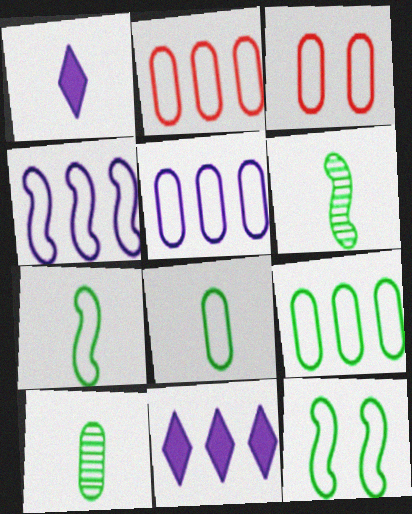[[2, 5, 9], 
[3, 5, 8], 
[3, 6, 11]]